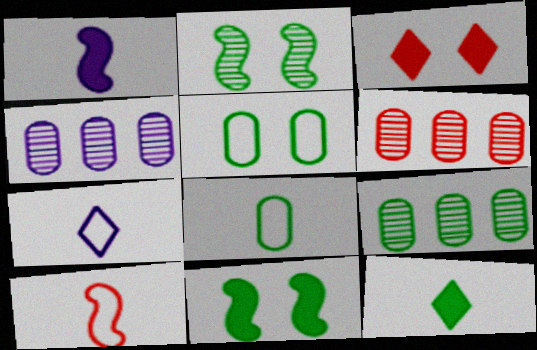[[3, 6, 10], 
[4, 6, 9], 
[6, 7, 11], 
[7, 8, 10]]